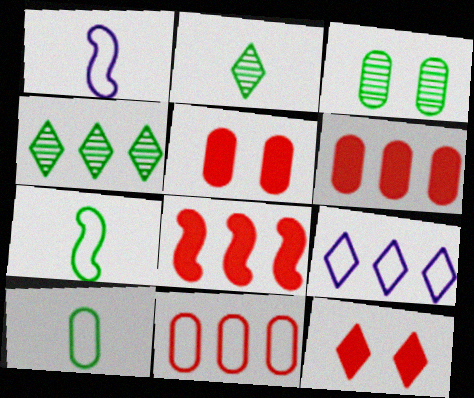[[1, 4, 5], 
[2, 9, 12]]